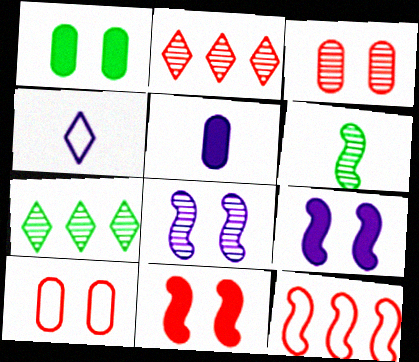[[6, 9, 12]]